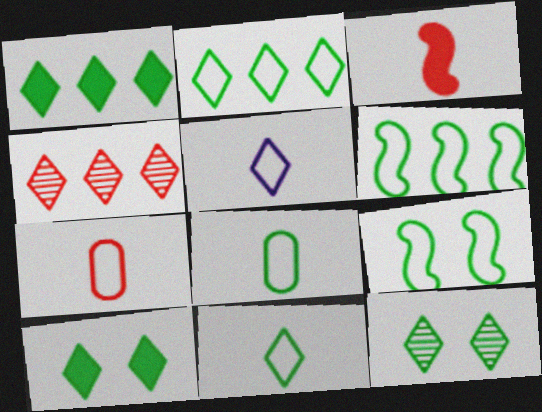[[1, 11, 12], 
[2, 8, 9], 
[4, 5, 10]]